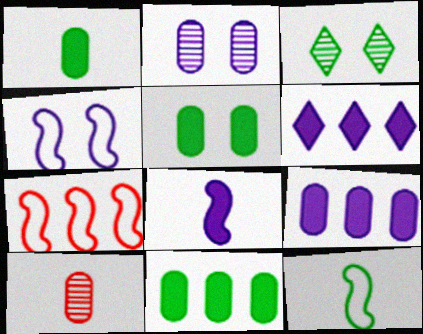[[1, 5, 11], 
[3, 11, 12], 
[4, 7, 12]]